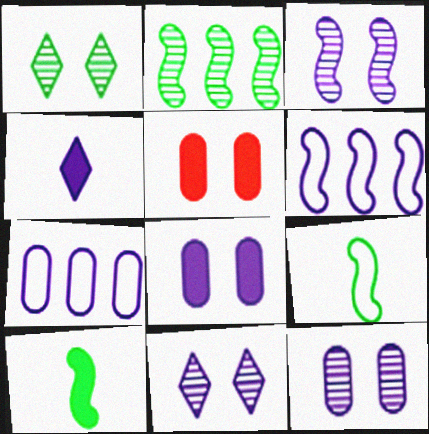[[3, 4, 7], 
[3, 11, 12], 
[4, 6, 12]]